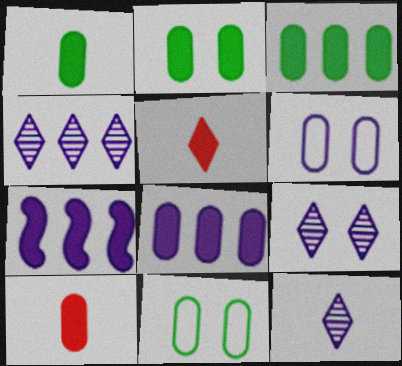[[1, 2, 3], 
[2, 5, 7], 
[2, 8, 10], 
[4, 9, 12], 
[6, 7, 12]]